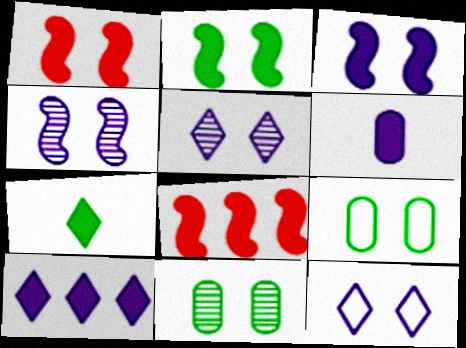[[1, 2, 3], 
[1, 5, 9], 
[1, 11, 12], 
[3, 6, 10]]